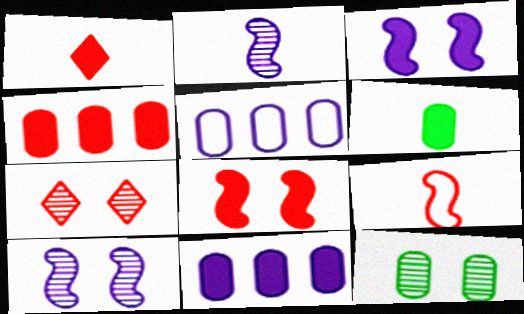[[1, 4, 8], 
[4, 7, 9], 
[7, 10, 12]]